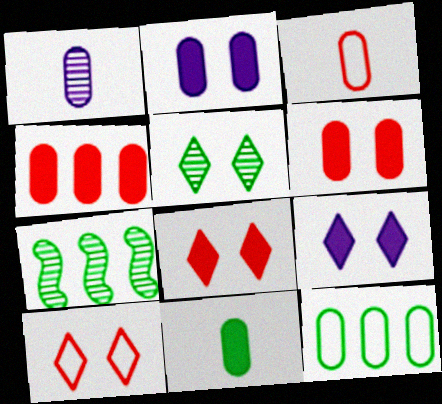[[1, 3, 11], 
[1, 6, 12], 
[2, 4, 11], 
[3, 7, 9], 
[5, 9, 10]]